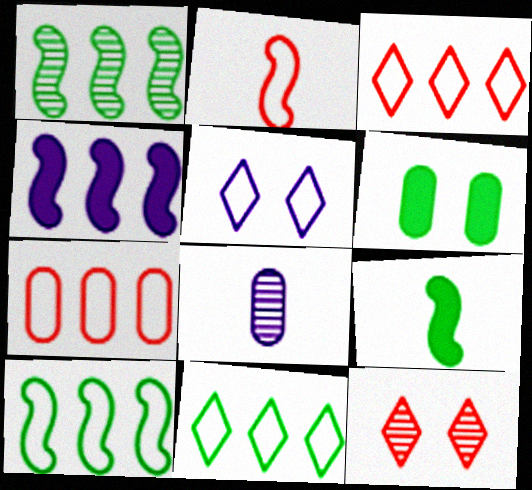[[1, 8, 12], 
[4, 5, 8], 
[6, 7, 8]]